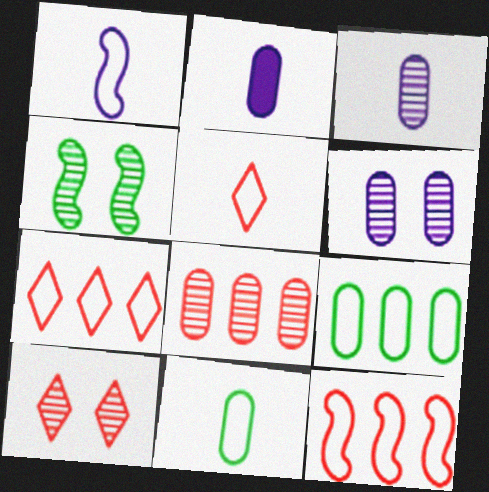[[1, 5, 11], 
[2, 4, 7], 
[4, 6, 10]]